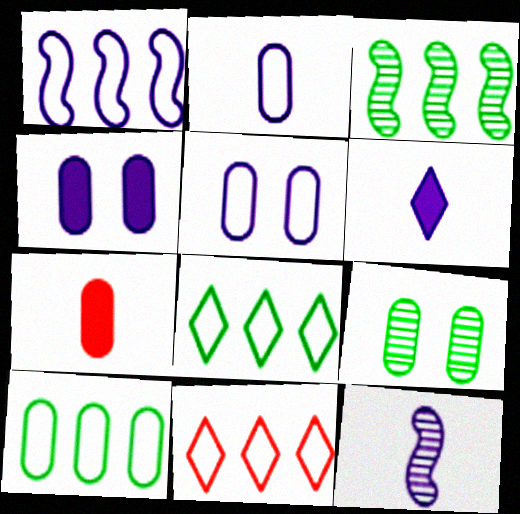[[1, 10, 11], 
[2, 6, 12]]